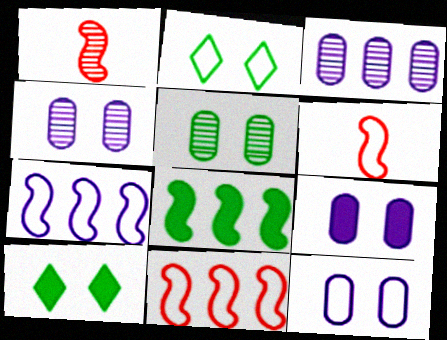[[3, 6, 10], 
[4, 9, 12]]